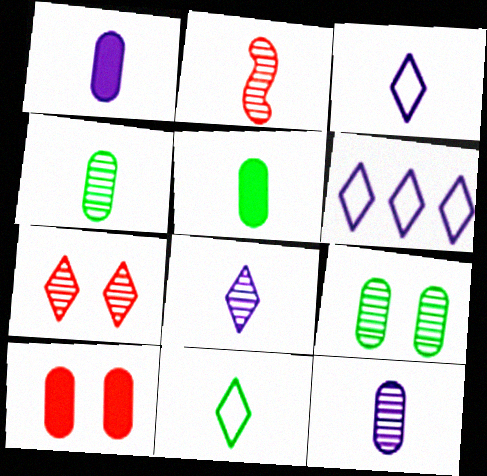[[1, 2, 11], 
[2, 3, 5], 
[2, 4, 8]]